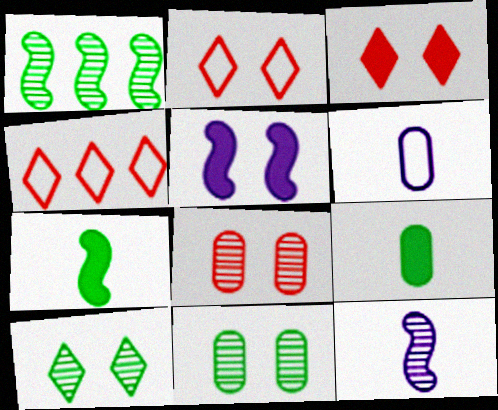[[1, 3, 6], 
[2, 5, 11]]